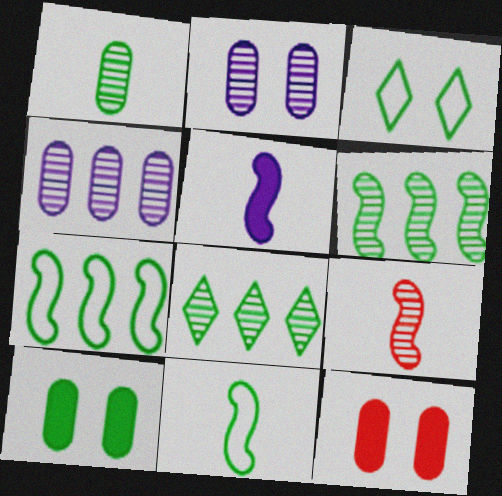[[2, 8, 9], 
[5, 9, 11], 
[8, 10, 11]]